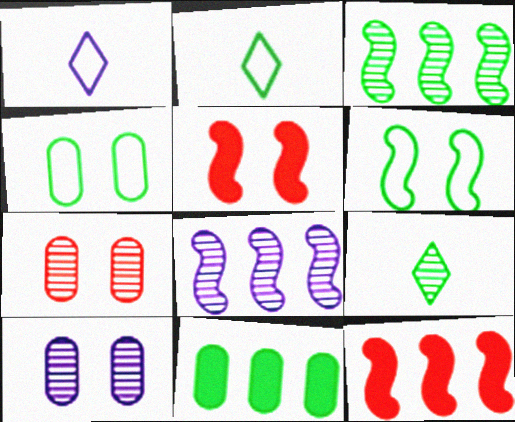[[2, 10, 12], 
[6, 9, 11], 
[7, 8, 9]]